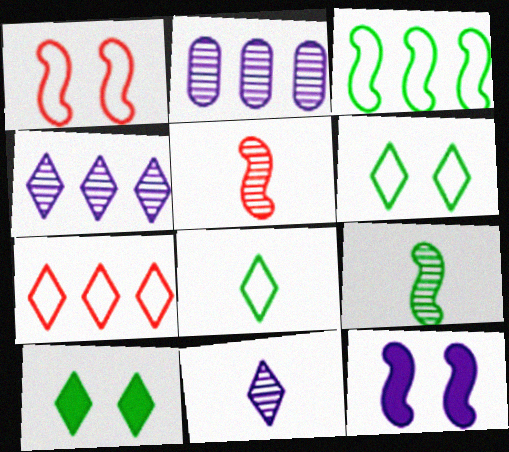[[3, 5, 12], 
[7, 10, 11]]